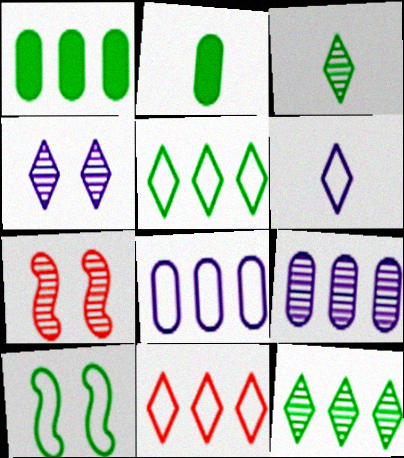[[1, 3, 10], 
[1, 6, 7], 
[2, 10, 12], 
[3, 7, 9]]